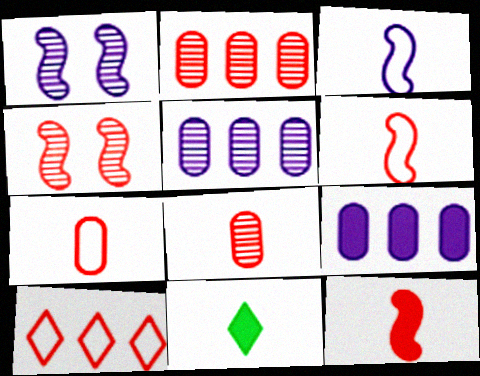[[3, 8, 11]]